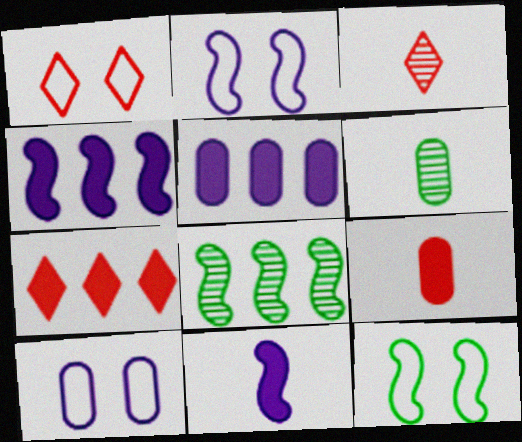[[1, 3, 7], 
[1, 4, 6], 
[1, 10, 12], 
[2, 6, 7], 
[3, 5, 12]]